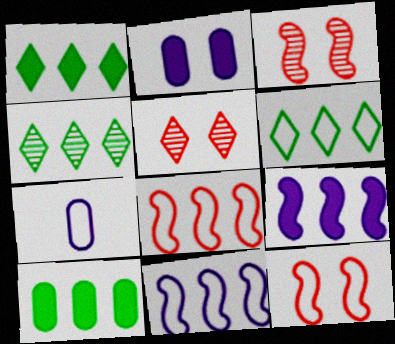[[1, 3, 7], 
[1, 4, 6], 
[6, 7, 12]]